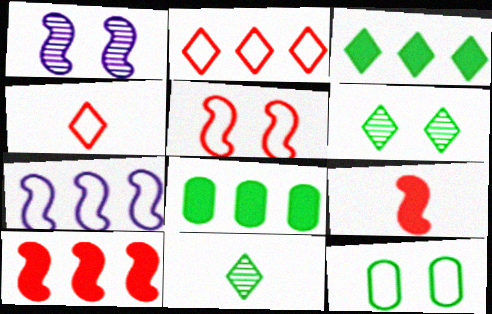[[1, 4, 8], 
[4, 7, 12]]